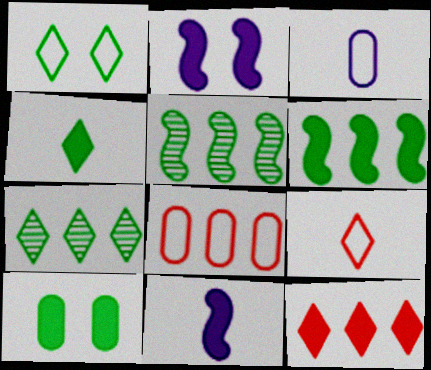[[1, 4, 7], 
[4, 6, 10], 
[10, 11, 12]]